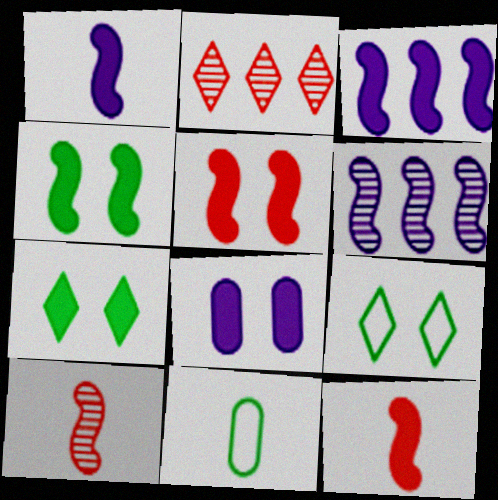[[3, 4, 12], 
[5, 7, 8]]